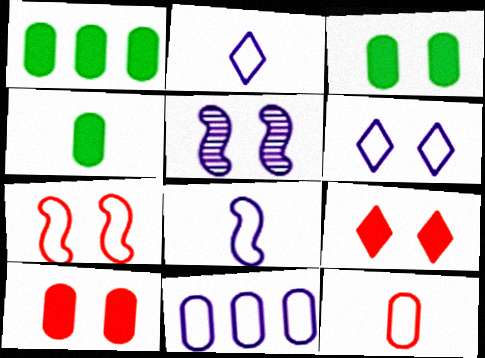[[1, 3, 4], 
[6, 8, 11]]